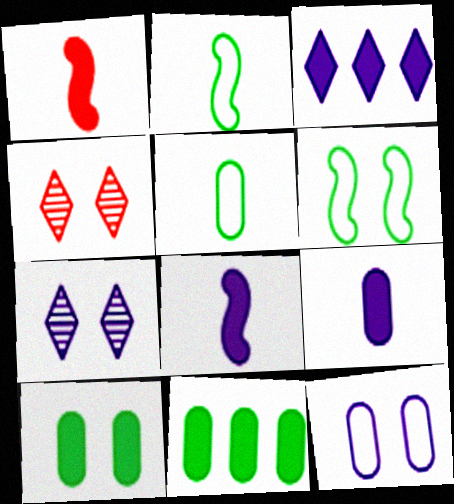[[1, 3, 10]]